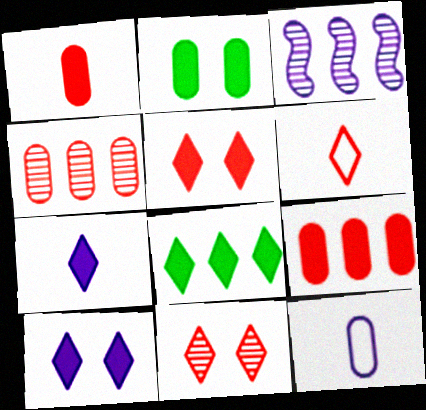[[2, 3, 6], 
[2, 4, 12], 
[3, 10, 12], 
[5, 7, 8]]